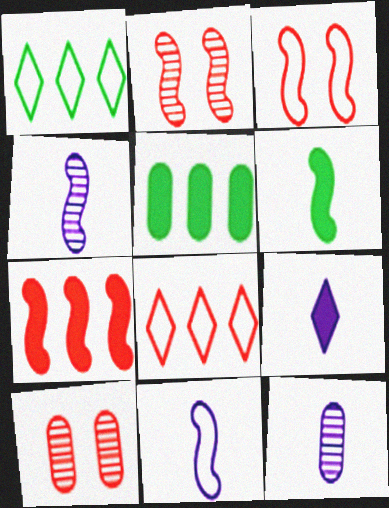[[9, 11, 12]]